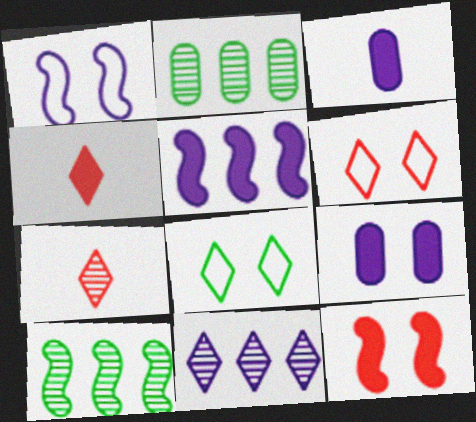[[1, 2, 4], 
[1, 3, 11], 
[3, 6, 10], 
[4, 8, 11]]